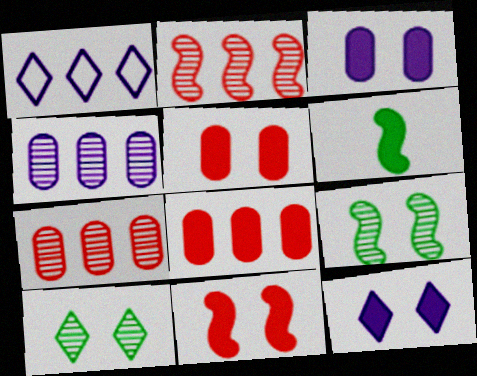[[6, 8, 12]]